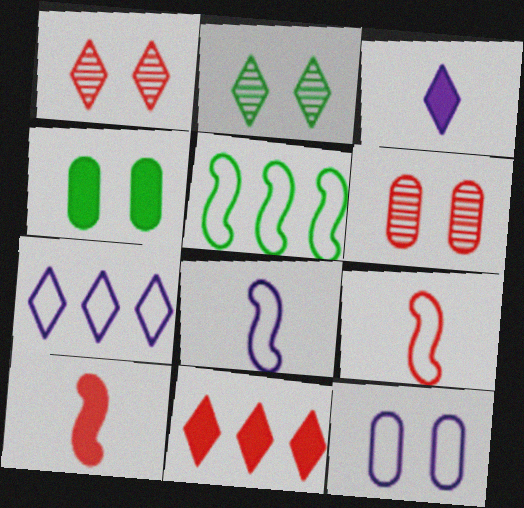[[3, 5, 6], 
[4, 6, 12], 
[6, 9, 11], 
[7, 8, 12]]